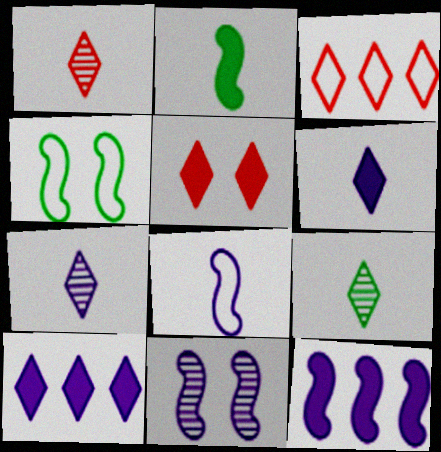[[1, 3, 5], 
[1, 7, 9], 
[8, 11, 12]]